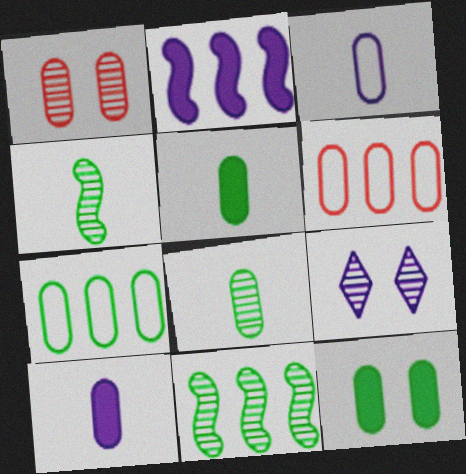[[1, 7, 10], 
[2, 3, 9], 
[7, 8, 12]]